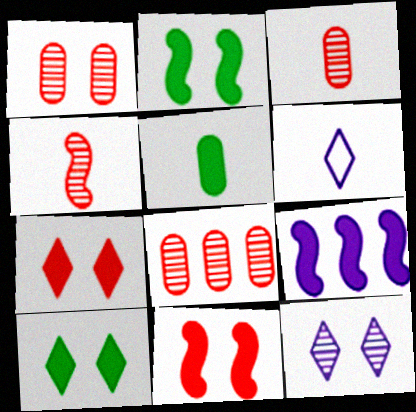[[1, 3, 8], 
[2, 6, 8], 
[4, 5, 6], 
[5, 7, 9]]